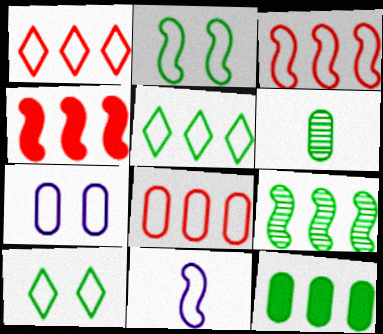[[1, 3, 8], 
[2, 3, 11], 
[5, 9, 12], 
[8, 10, 11]]